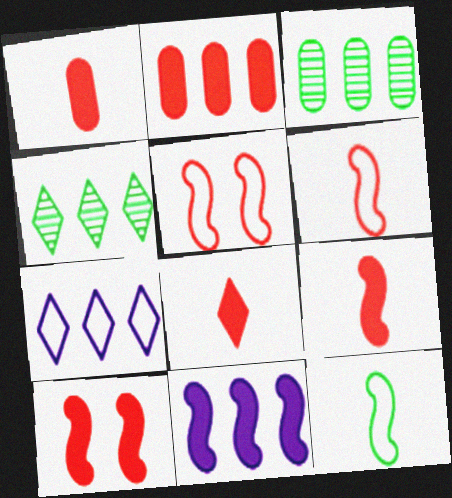[[1, 8, 9], 
[2, 8, 10]]